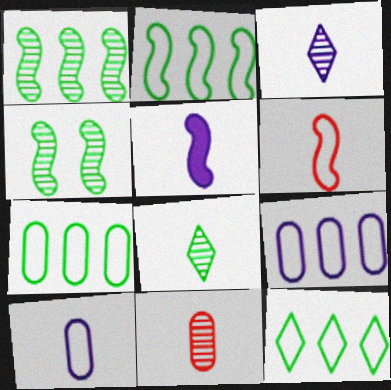[[2, 7, 12], 
[3, 5, 10]]